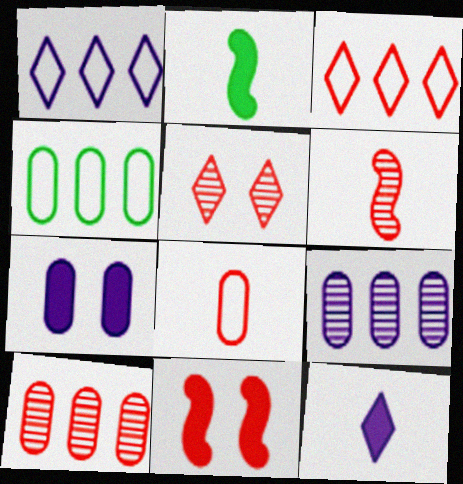[[5, 6, 10]]